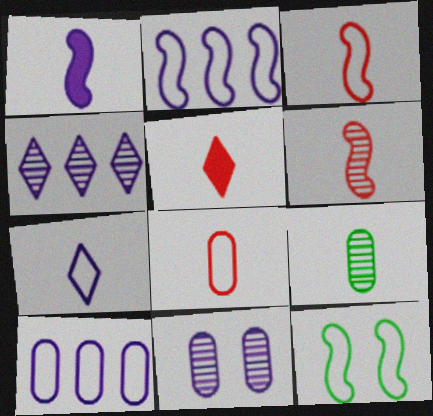[[2, 3, 12], 
[5, 6, 8]]